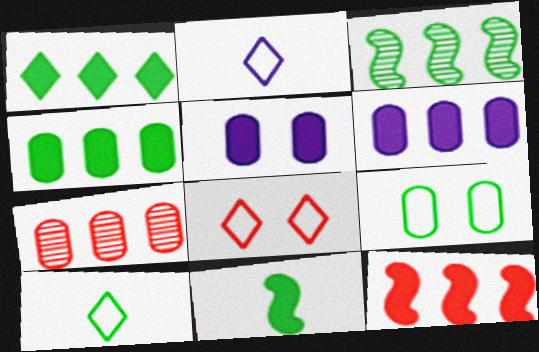[[1, 6, 12]]